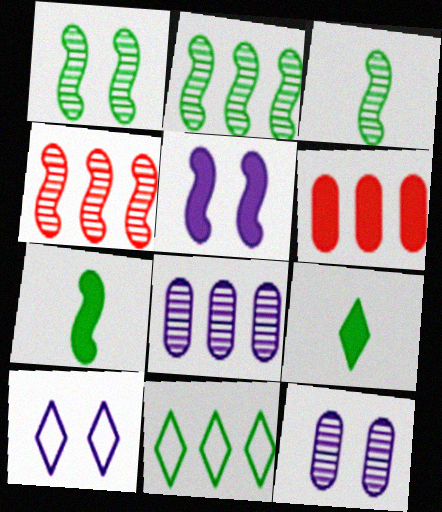[[1, 2, 3], 
[3, 6, 10], 
[5, 6, 9], 
[5, 10, 12]]